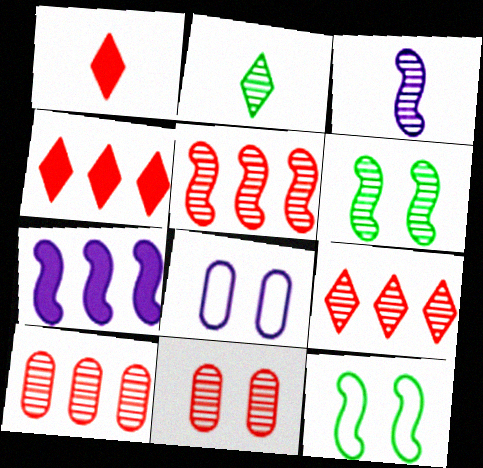[[3, 5, 6], 
[5, 9, 10]]